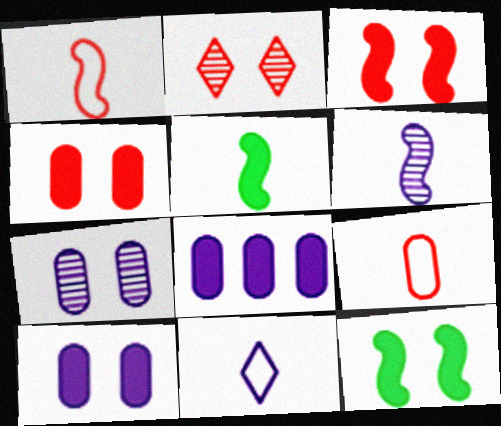[[1, 5, 6]]